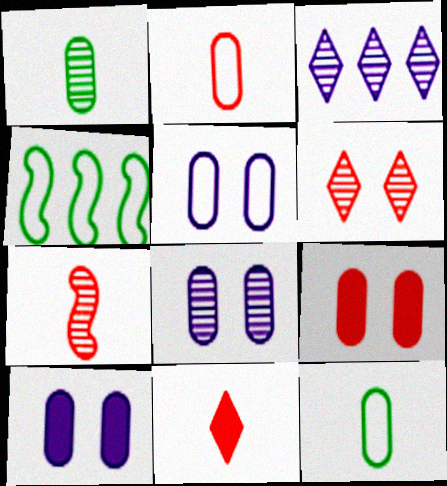[[2, 7, 11], 
[4, 8, 11], 
[5, 8, 10]]